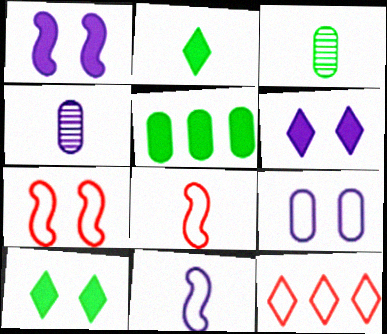[[1, 3, 12], 
[2, 4, 8]]